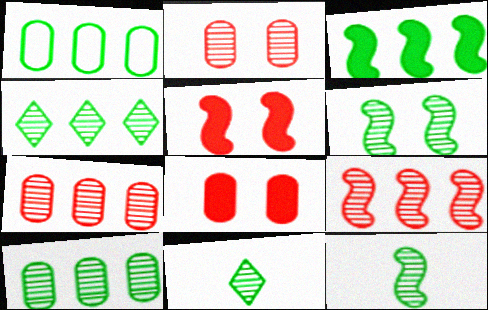[[1, 3, 4], 
[6, 10, 11]]